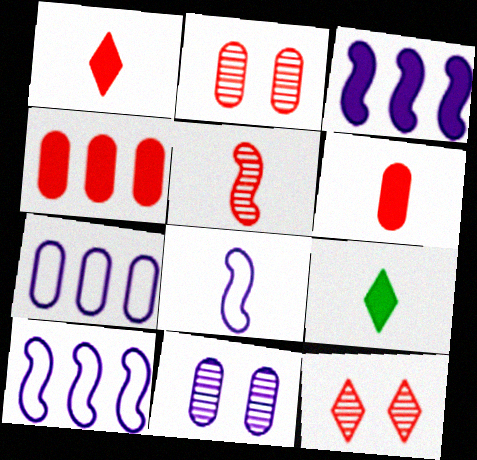[[2, 9, 10]]